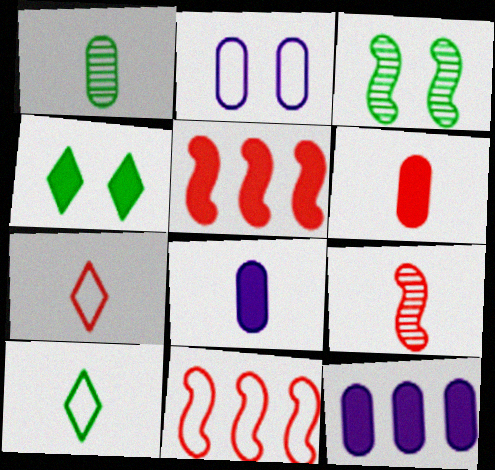[[2, 10, 11], 
[3, 7, 12], 
[4, 5, 8], 
[6, 7, 9], 
[8, 9, 10]]